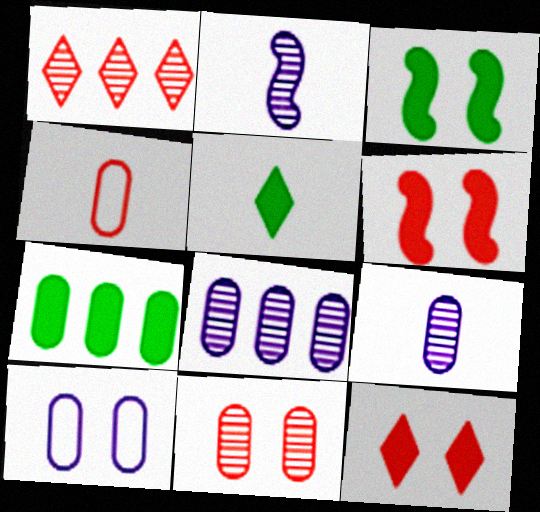[[1, 4, 6], 
[2, 4, 5], 
[3, 5, 7]]